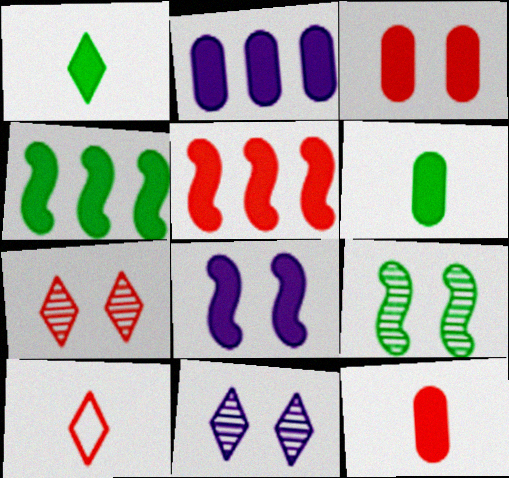[[2, 3, 6], 
[2, 9, 10]]